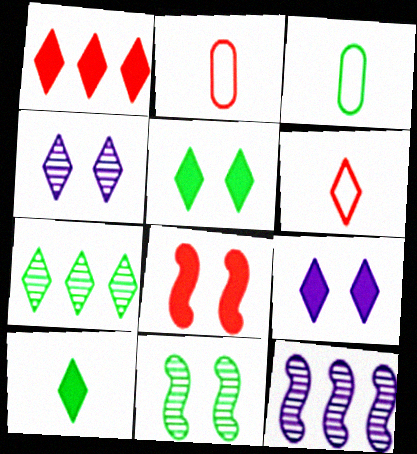[[1, 9, 10], 
[2, 5, 12], 
[6, 7, 9]]